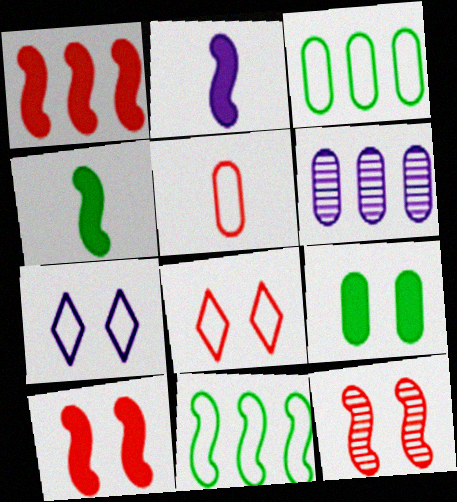[[2, 6, 7], 
[2, 11, 12], 
[4, 6, 8], 
[5, 6, 9], 
[5, 7, 11], 
[7, 9, 12]]